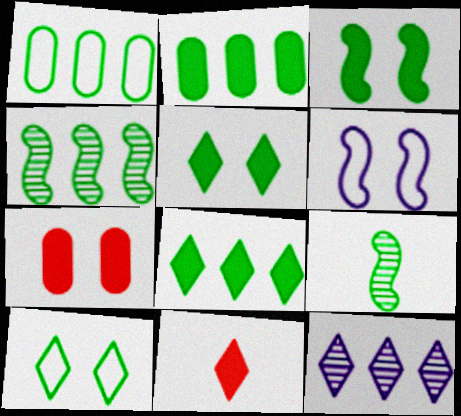[[1, 4, 8], 
[1, 5, 9], 
[2, 9, 10], 
[10, 11, 12]]